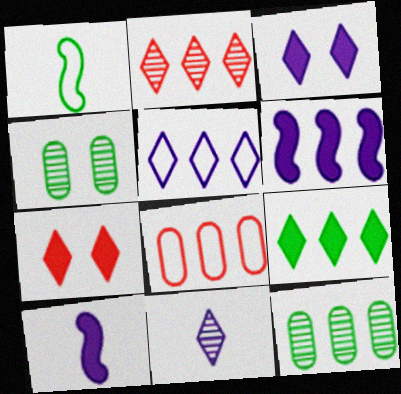[[1, 4, 9], 
[2, 5, 9], 
[3, 5, 11]]